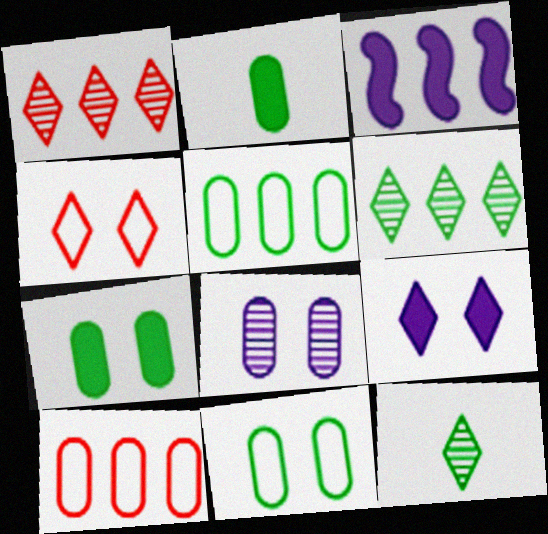[[1, 3, 5], 
[2, 8, 10], 
[3, 6, 10]]